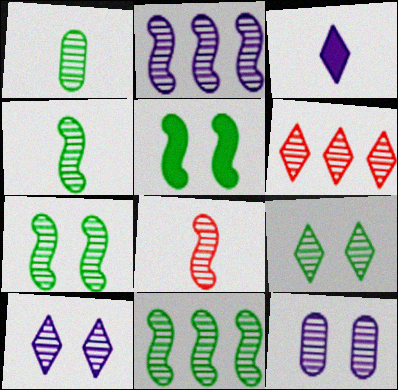[[1, 9, 11], 
[2, 7, 8], 
[4, 6, 12], 
[4, 7, 11]]